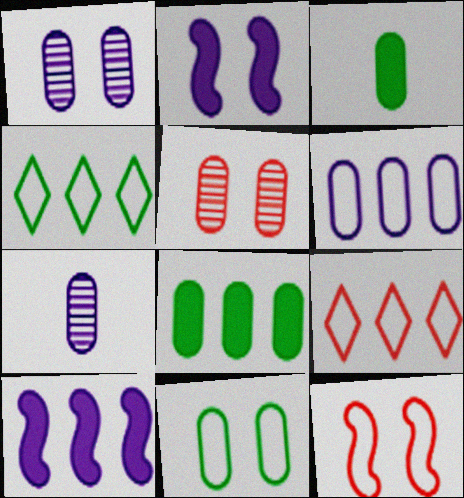[[3, 5, 6]]